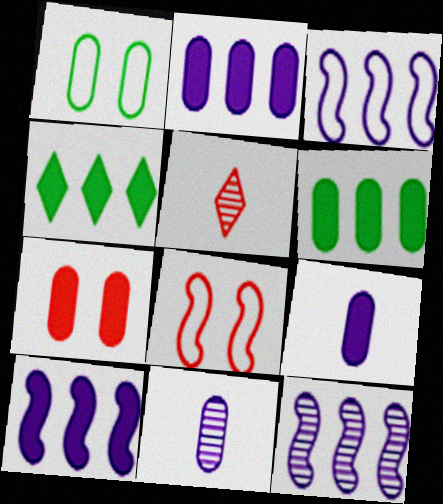[[1, 5, 10], 
[3, 10, 12], 
[4, 8, 11], 
[6, 7, 9]]